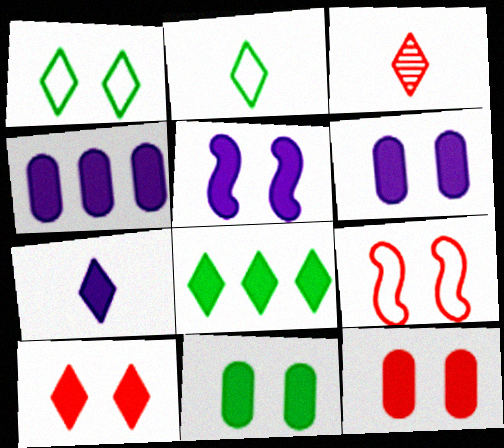[[2, 3, 7], 
[4, 5, 7], 
[5, 10, 11], 
[6, 11, 12], 
[7, 8, 10]]